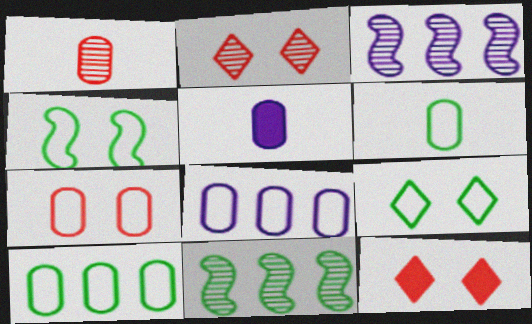[[1, 5, 6], 
[3, 6, 12], 
[6, 7, 8]]